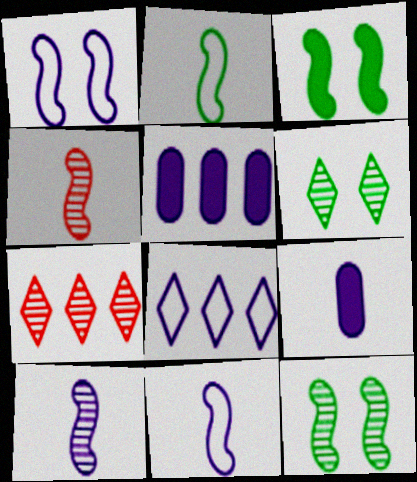[]